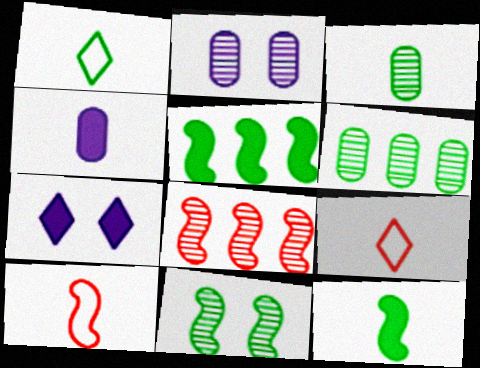[[1, 3, 12], 
[2, 5, 9], 
[6, 7, 10]]